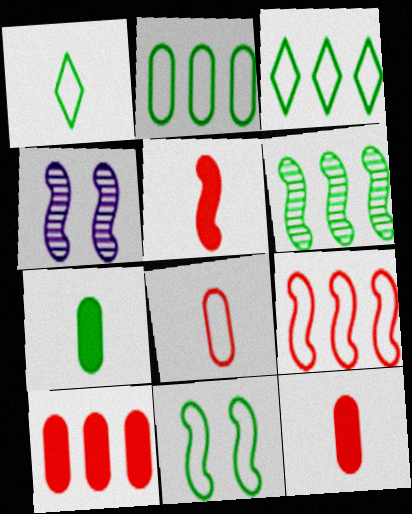[[1, 2, 11], 
[1, 4, 10], 
[3, 4, 12]]